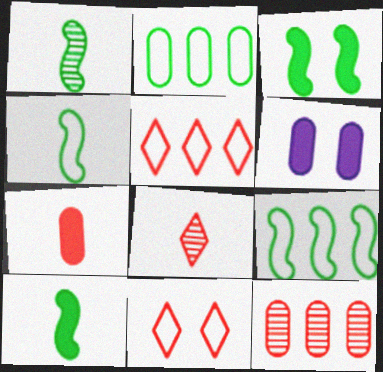[[1, 3, 9], 
[1, 4, 10], 
[1, 5, 6], 
[6, 8, 9]]